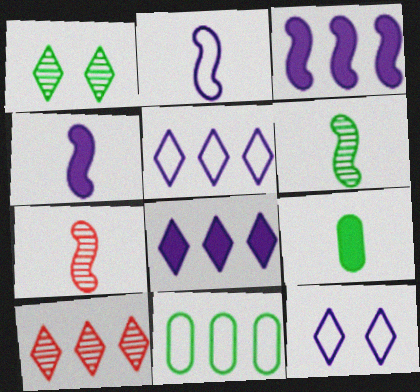[[3, 10, 11]]